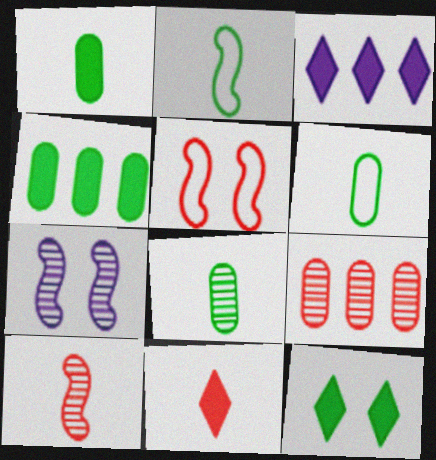[[1, 6, 8], 
[3, 5, 8], 
[3, 11, 12], 
[5, 9, 11]]